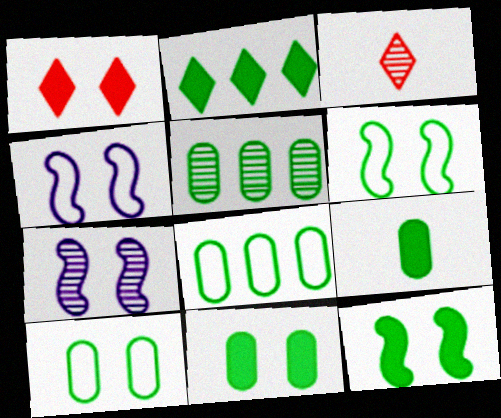[[1, 7, 10], 
[2, 9, 12], 
[3, 5, 7], 
[5, 9, 10]]